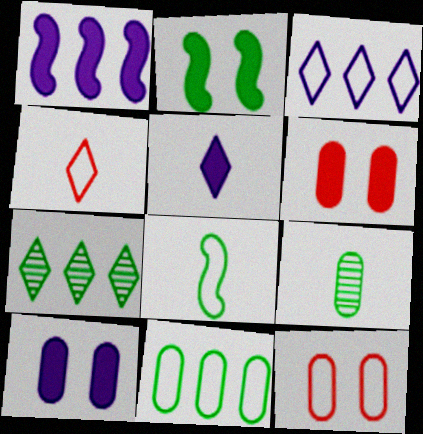[[1, 5, 10], 
[3, 8, 12]]